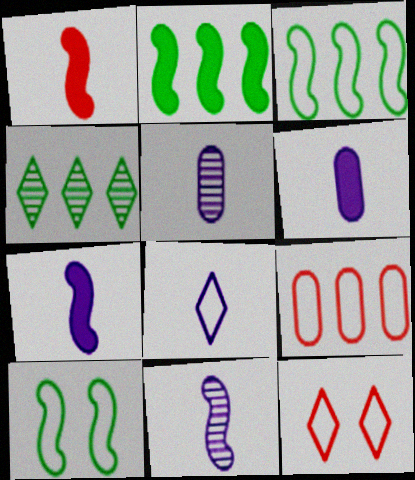[[2, 5, 12], 
[5, 7, 8], 
[6, 8, 11], 
[8, 9, 10]]